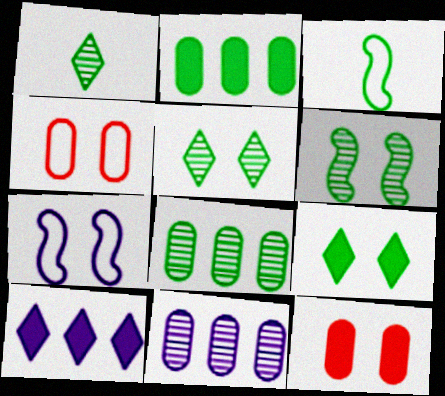[[1, 6, 8], 
[2, 3, 5], 
[3, 8, 9], 
[5, 7, 12]]